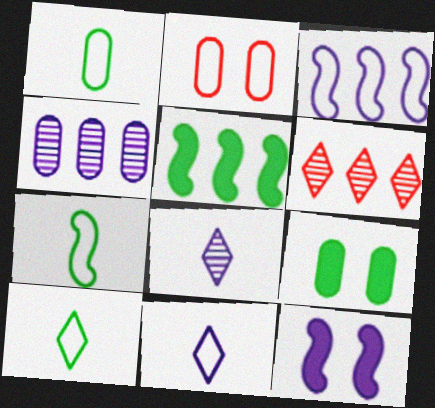[[1, 6, 12], 
[1, 7, 10], 
[2, 3, 10], 
[2, 5, 8], 
[4, 11, 12]]